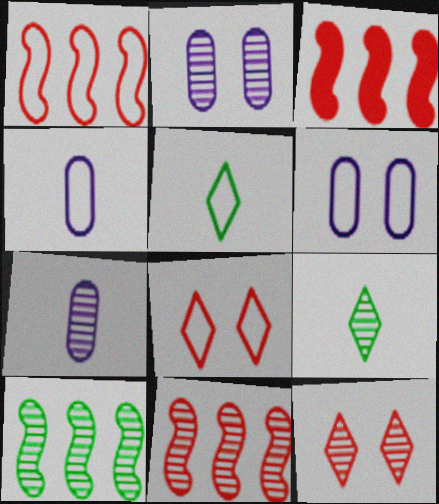[[1, 3, 11], 
[1, 5, 6], 
[2, 3, 5], 
[2, 9, 11], 
[3, 6, 9], 
[7, 10, 12]]